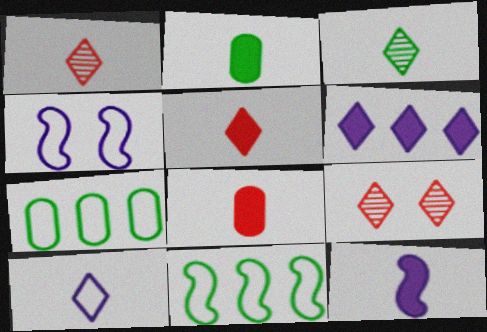[[2, 5, 12], 
[3, 5, 10], 
[7, 9, 12]]